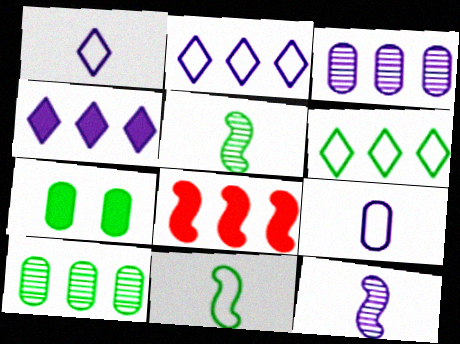[[2, 8, 10], 
[3, 6, 8], 
[5, 6, 7]]